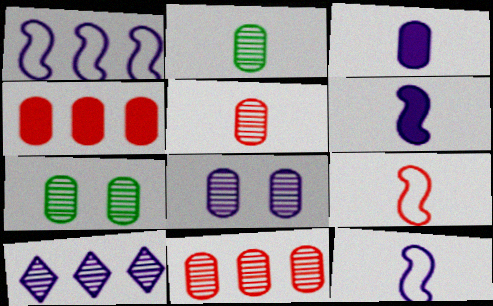[[2, 8, 11]]